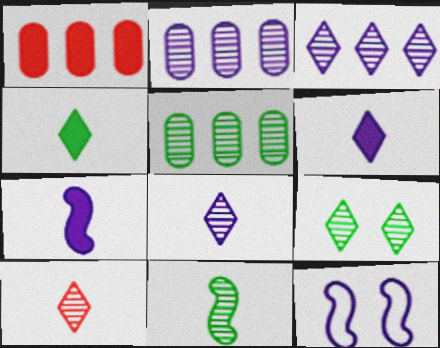[[2, 6, 12], 
[3, 9, 10], 
[5, 9, 11]]